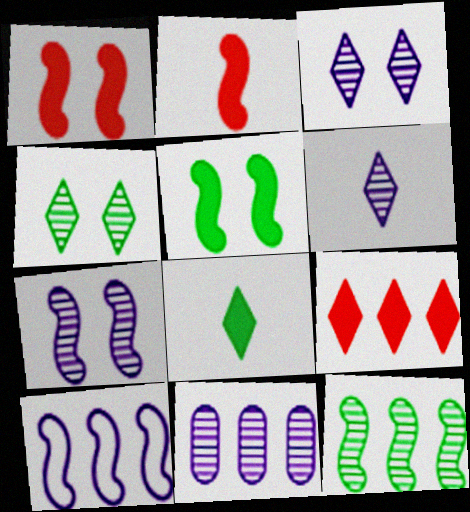[[6, 7, 11]]